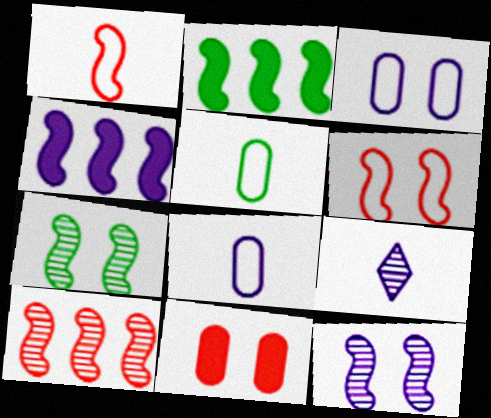[[1, 2, 12], 
[1, 4, 7], 
[3, 4, 9]]